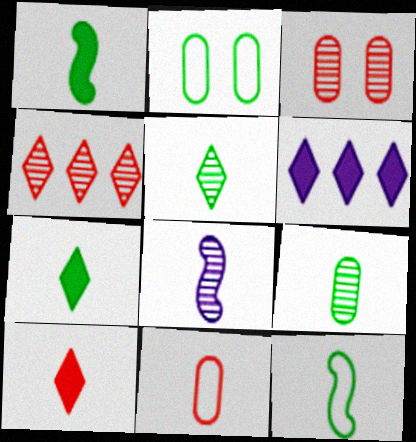[[3, 6, 12], 
[7, 8, 11], 
[7, 9, 12]]